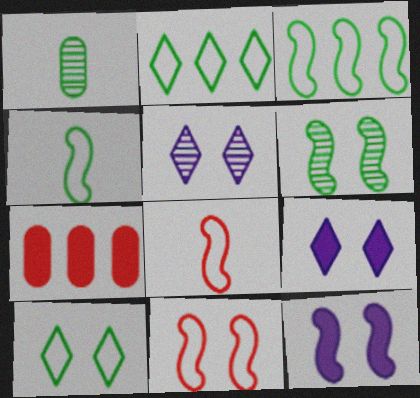[[4, 5, 7], 
[6, 11, 12]]